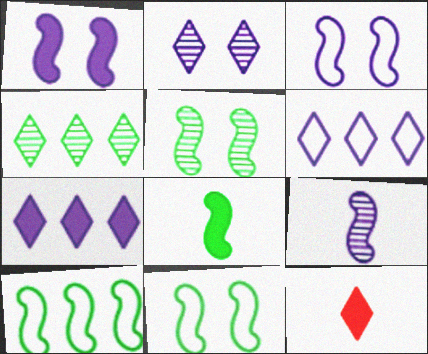[[5, 8, 10]]